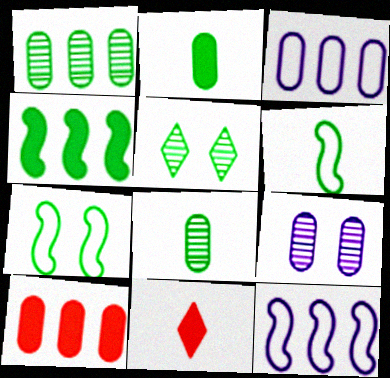[[1, 3, 10]]